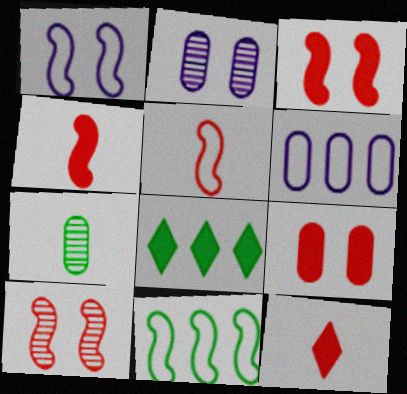[[1, 5, 11], 
[2, 5, 8], 
[2, 11, 12], 
[6, 7, 9]]